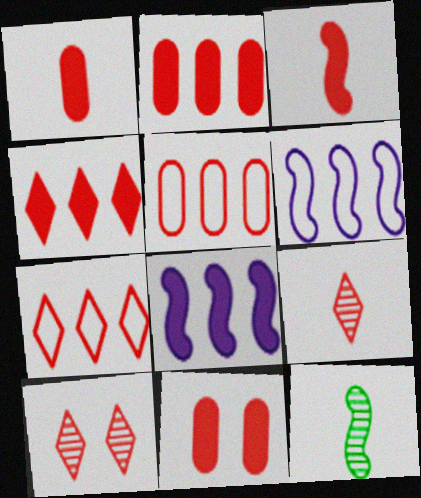[[1, 2, 11], 
[3, 4, 11], 
[3, 5, 10]]